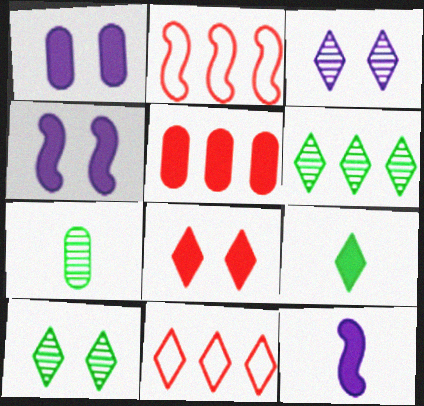[[3, 9, 11], 
[4, 5, 9], 
[4, 7, 11]]